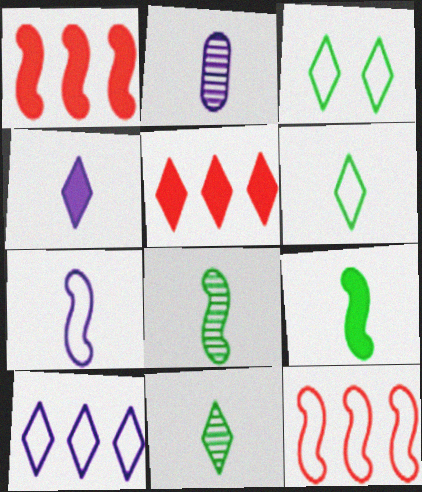[[1, 2, 3], 
[2, 4, 7]]